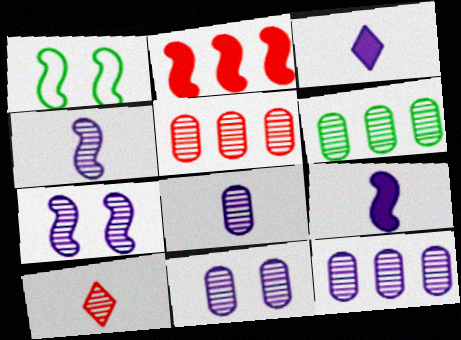[[1, 2, 4], 
[1, 3, 5], 
[5, 6, 12], 
[6, 7, 10], 
[8, 11, 12]]